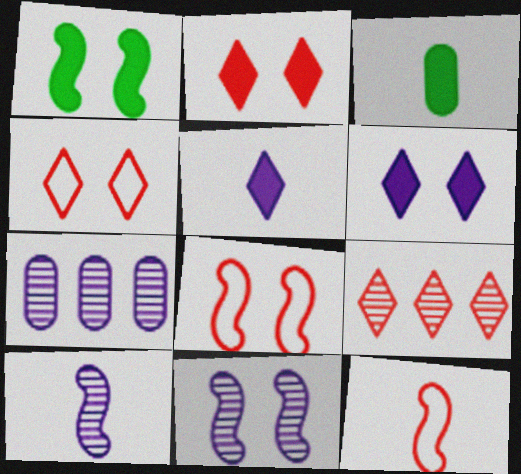[[1, 8, 11]]